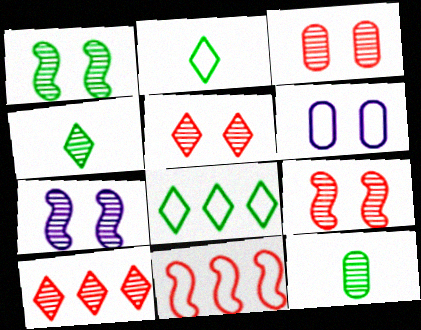[[1, 7, 9], 
[2, 6, 11], 
[3, 5, 9], 
[7, 10, 12]]